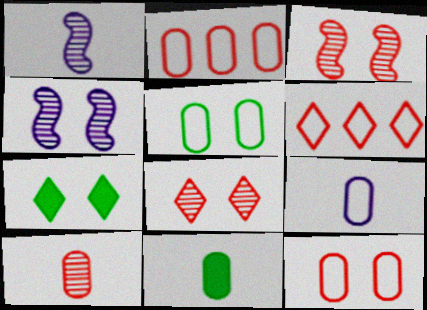[[1, 2, 7], 
[2, 5, 9], 
[4, 6, 11], 
[4, 7, 12], 
[9, 10, 11]]